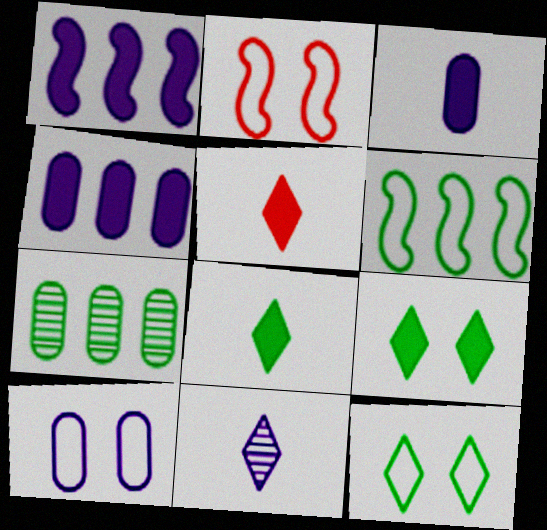[[1, 10, 11], 
[2, 10, 12]]